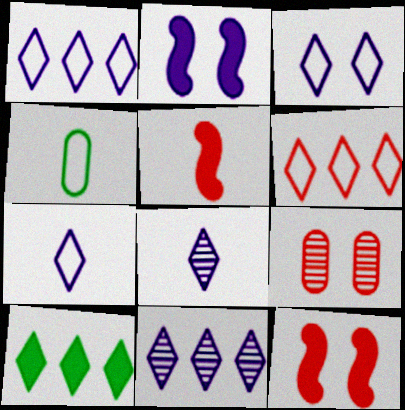[[1, 3, 7], 
[4, 5, 8], 
[4, 11, 12], 
[5, 6, 9], 
[6, 10, 11]]